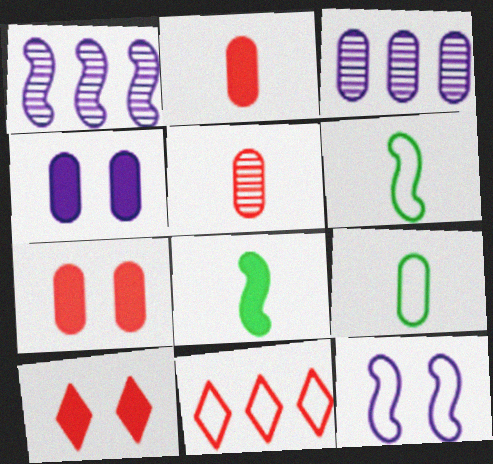[[1, 9, 10], 
[3, 6, 10], 
[3, 7, 9], 
[9, 11, 12]]